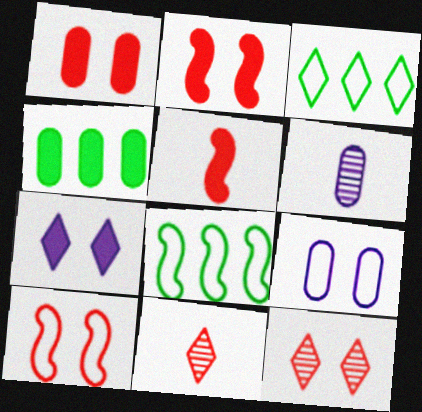[[1, 10, 12], 
[2, 3, 6], 
[3, 7, 11], 
[4, 5, 7]]